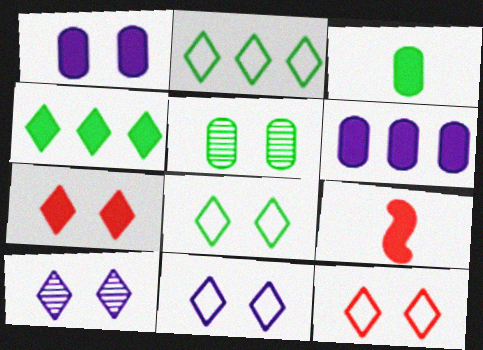[[1, 4, 9], 
[7, 8, 10], 
[8, 11, 12]]